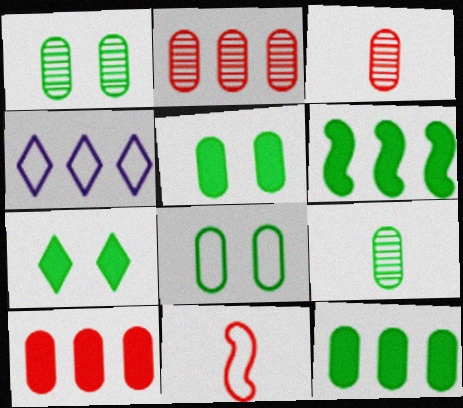[[1, 5, 8], 
[2, 4, 6], 
[4, 8, 11], 
[8, 9, 12]]